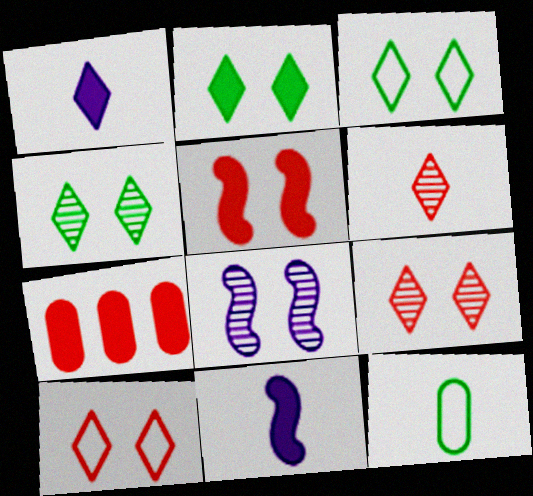[[2, 3, 4], 
[2, 7, 11], 
[6, 11, 12]]